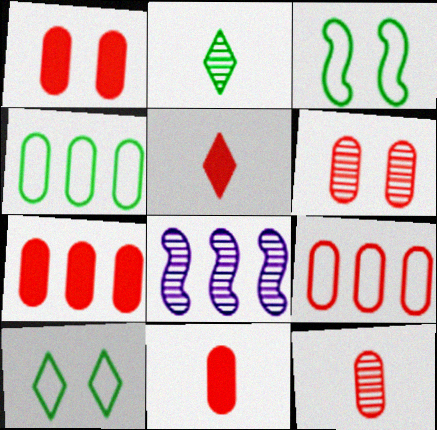[[1, 7, 11], 
[1, 9, 12], 
[2, 6, 8], 
[6, 9, 11], 
[8, 10, 11]]